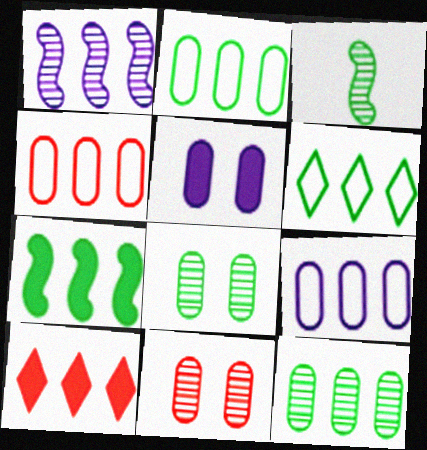[[1, 2, 10], 
[2, 4, 9], 
[6, 7, 12]]